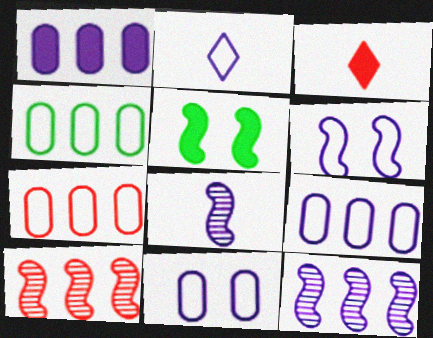[[1, 3, 5], 
[2, 6, 9], 
[4, 7, 9]]